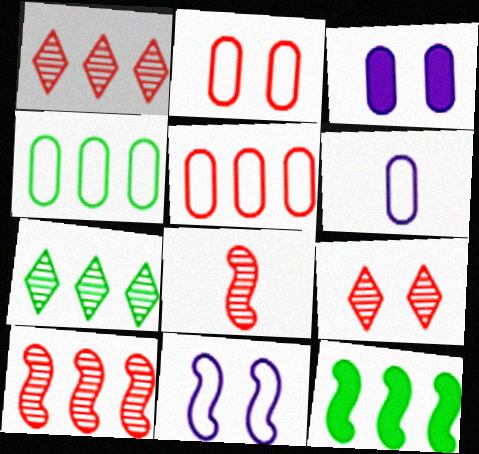[[2, 4, 6], 
[4, 7, 12], 
[6, 9, 12], 
[8, 11, 12]]